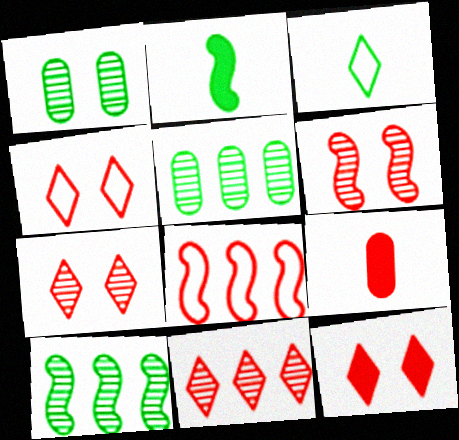[[4, 7, 12], 
[7, 8, 9]]